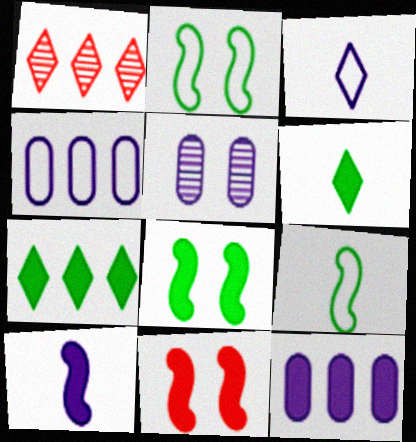[[6, 11, 12]]